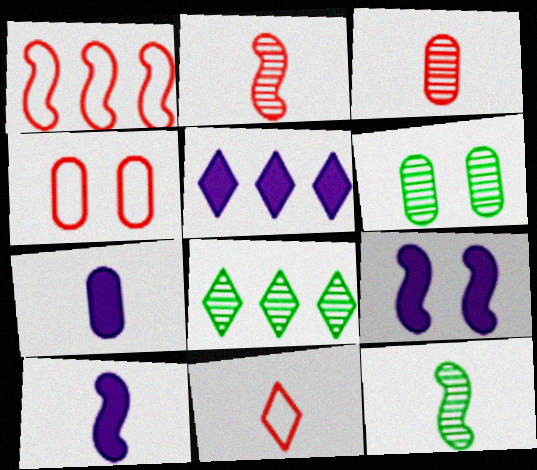[[1, 4, 11], 
[1, 9, 12], 
[4, 5, 12], 
[4, 8, 10], 
[5, 7, 9], 
[6, 8, 12], 
[7, 11, 12]]